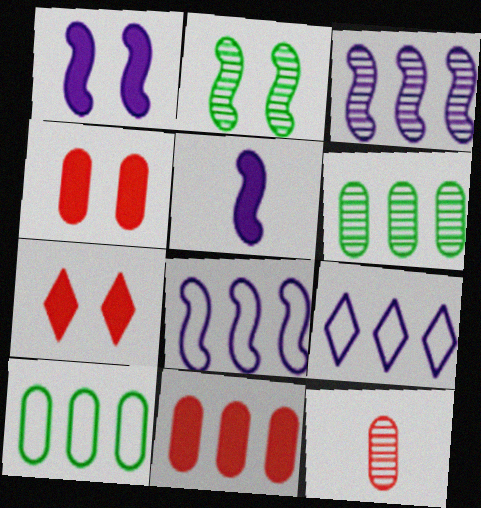[]